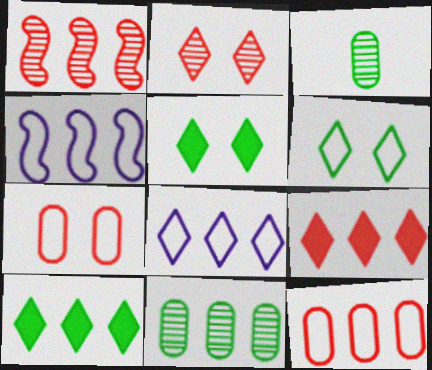[[1, 9, 12], 
[4, 9, 11]]